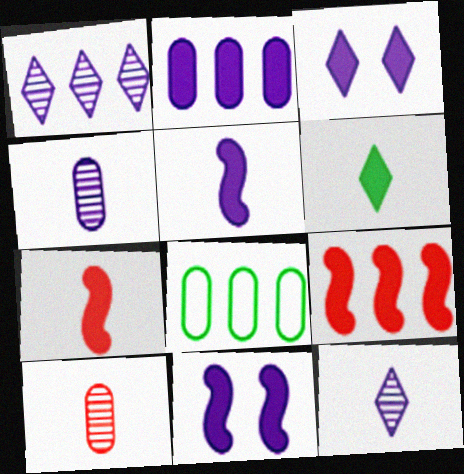[[1, 8, 9], 
[2, 3, 5]]